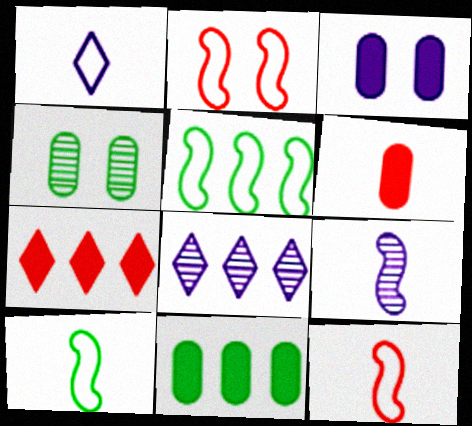[[3, 6, 11]]